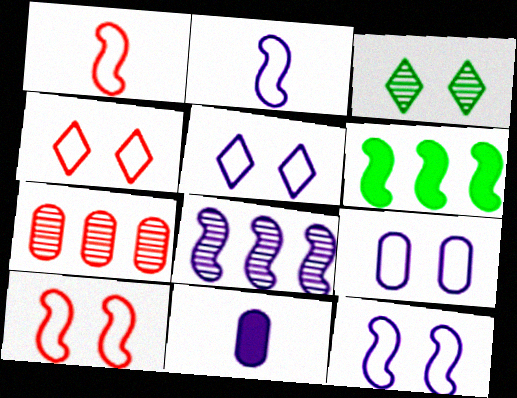[[5, 8, 11], 
[5, 9, 12]]